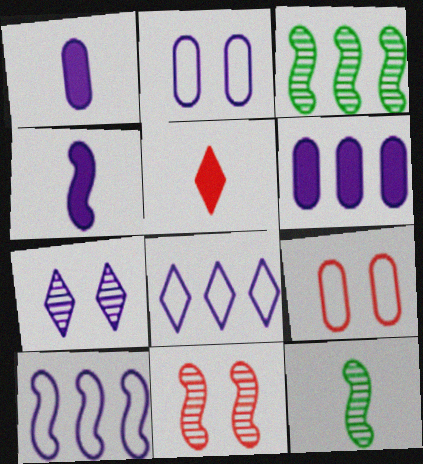[[1, 7, 10], 
[2, 3, 5]]